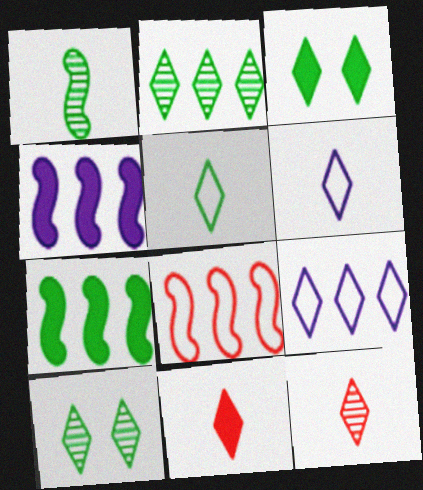[[2, 3, 5], 
[3, 9, 12], 
[9, 10, 11]]